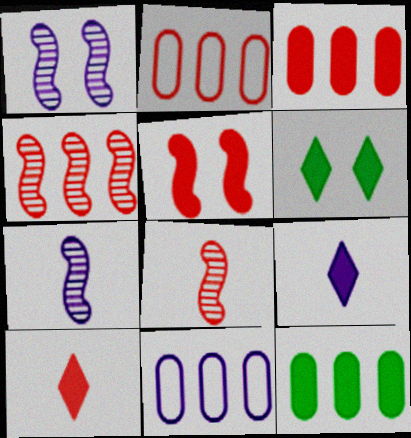[[1, 9, 11], 
[2, 6, 7], 
[3, 5, 10], 
[5, 9, 12], 
[6, 8, 11]]